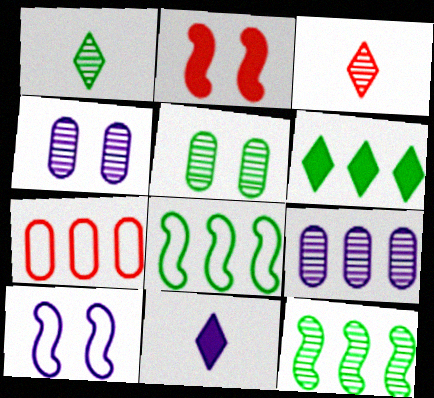[[1, 5, 12], 
[2, 3, 7], 
[3, 4, 12], 
[9, 10, 11]]